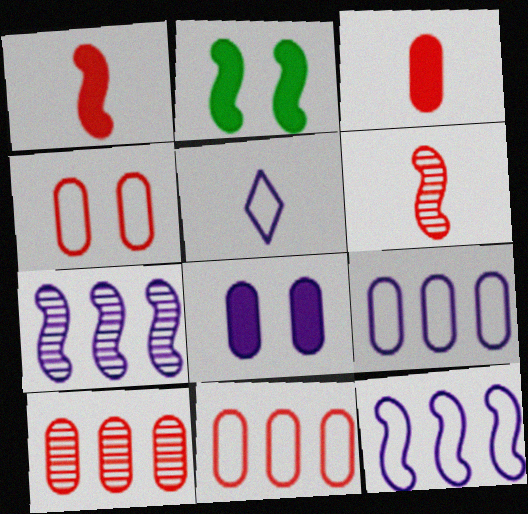[[2, 5, 10], 
[2, 6, 12], 
[3, 4, 10], 
[5, 7, 8]]